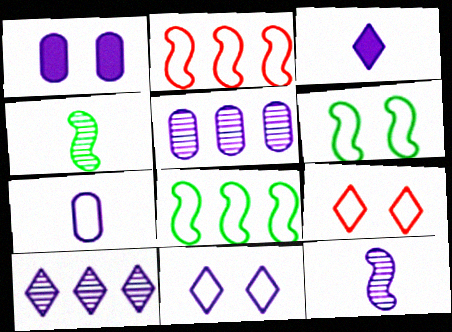[[1, 5, 7], 
[3, 7, 12], 
[3, 10, 11], 
[7, 8, 9]]